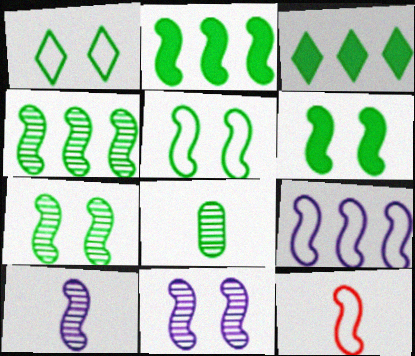[[1, 2, 8], 
[2, 11, 12], 
[3, 5, 8], 
[5, 6, 7], 
[5, 9, 12]]